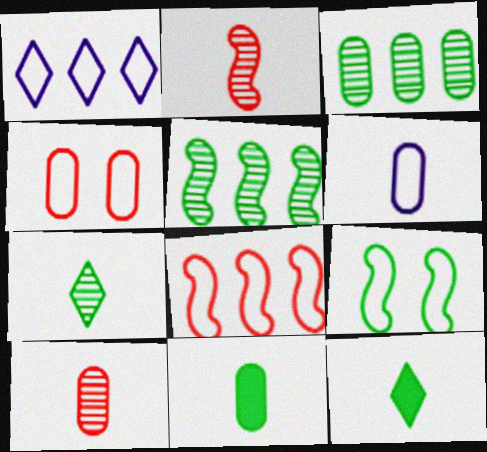[[2, 6, 12], 
[3, 9, 12], 
[6, 10, 11]]